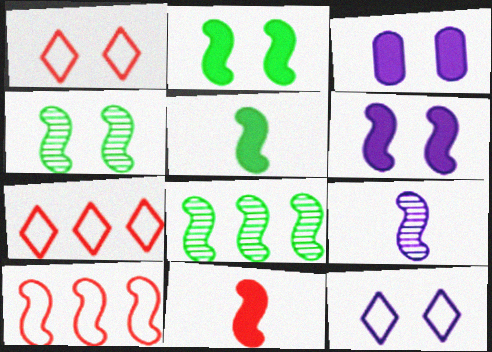[[1, 3, 4], 
[2, 9, 10]]